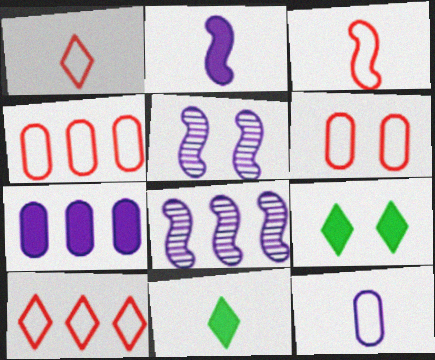[[3, 6, 10], 
[4, 5, 11], 
[5, 6, 9], 
[6, 8, 11]]